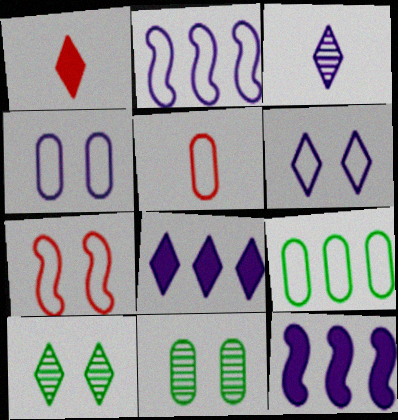[[1, 2, 11], 
[3, 4, 12], 
[3, 6, 8], 
[4, 5, 9], 
[5, 10, 12]]